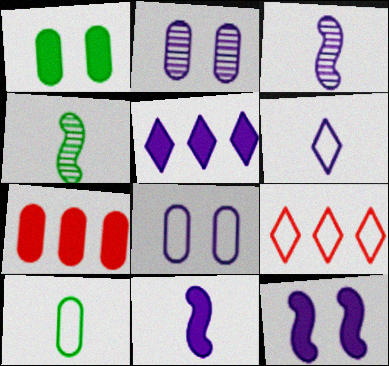[[1, 3, 9], 
[2, 7, 10], 
[3, 5, 8]]